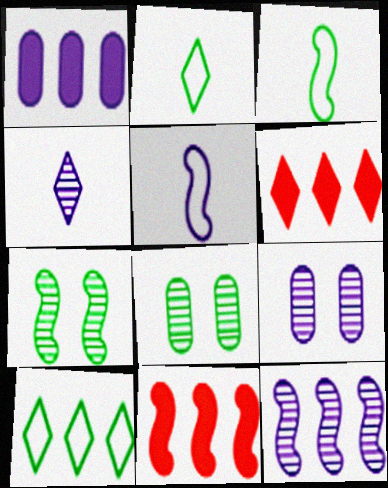[[2, 9, 11], 
[3, 6, 9], 
[4, 9, 12], 
[5, 6, 8], 
[5, 7, 11]]